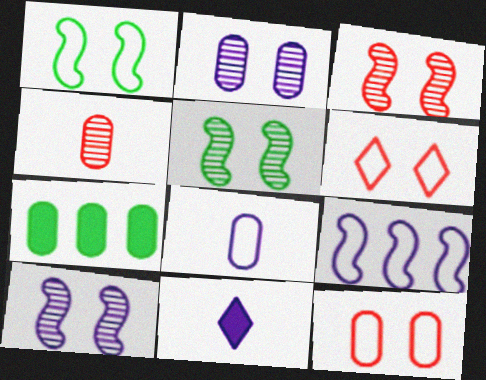[[2, 9, 11], 
[3, 5, 10]]